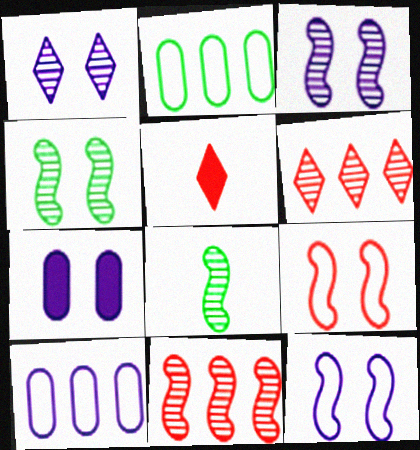[[1, 7, 12], 
[2, 3, 5], 
[3, 8, 11], 
[4, 5, 10]]